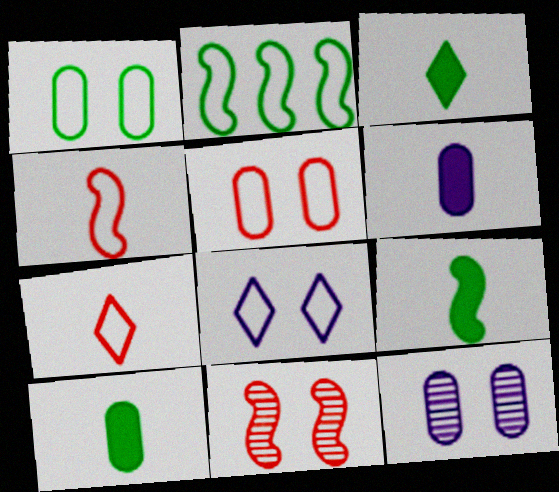[[3, 9, 10]]